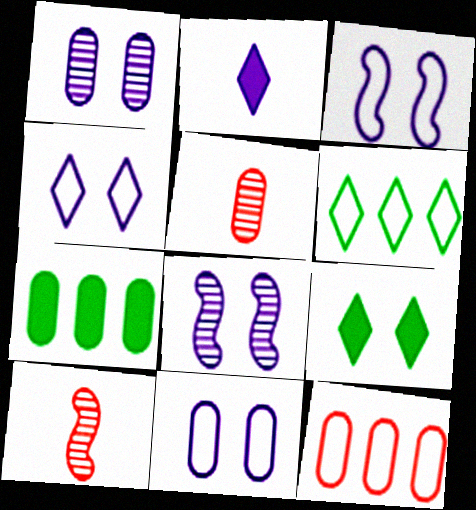[[3, 4, 11], 
[4, 7, 10], 
[5, 7, 11]]